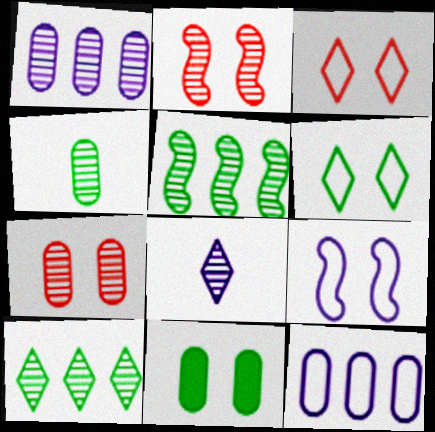[[1, 4, 7], 
[5, 7, 8]]